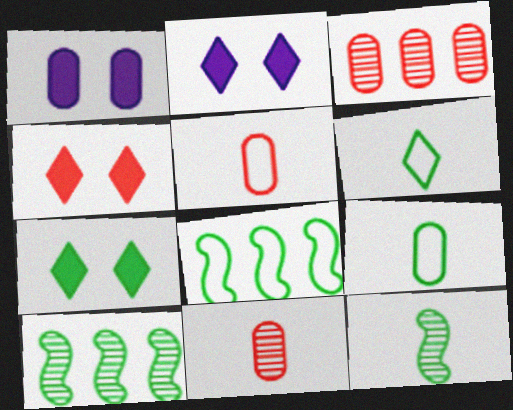[[1, 3, 9], 
[2, 4, 7], 
[2, 5, 10], 
[2, 8, 11], 
[7, 9, 10]]